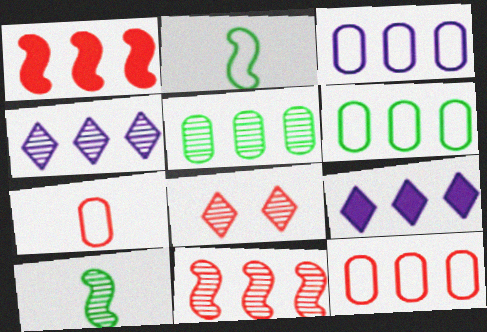[[1, 4, 6], 
[1, 7, 8], 
[3, 6, 12], 
[4, 5, 11], 
[6, 9, 11]]